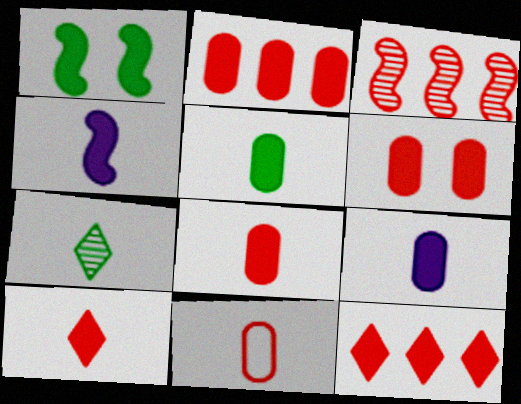[[1, 9, 12], 
[2, 6, 8], 
[4, 5, 10], 
[4, 7, 11], 
[5, 8, 9]]